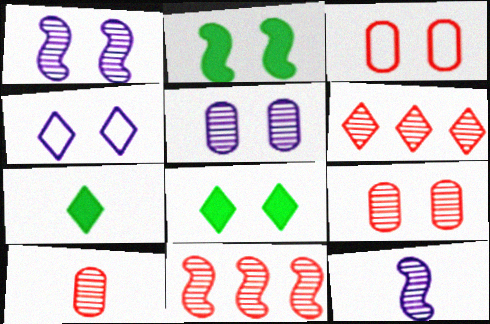[[1, 3, 8], 
[2, 4, 9], 
[4, 6, 7]]